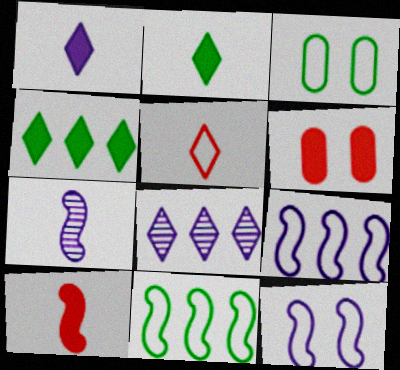[[3, 5, 9], 
[3, 8, 10]]